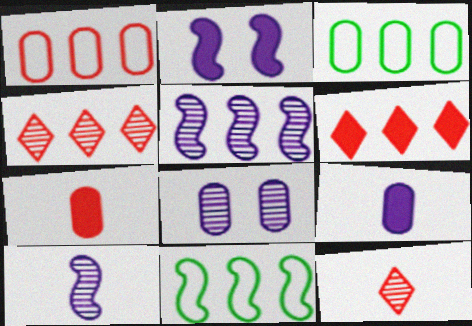[[2, 3, 12], 
[3, 5, 6], 
[3, 7, 8]]